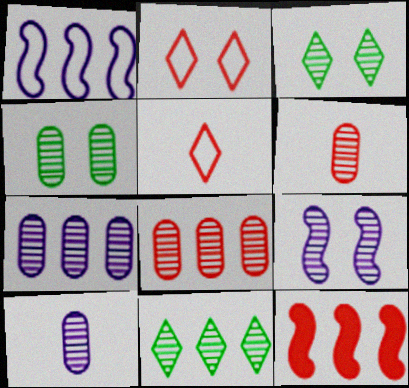[[2, 6, 12], 
[4, 6, 7], 
[4, 8, 10], 
[6, 9, 11]]